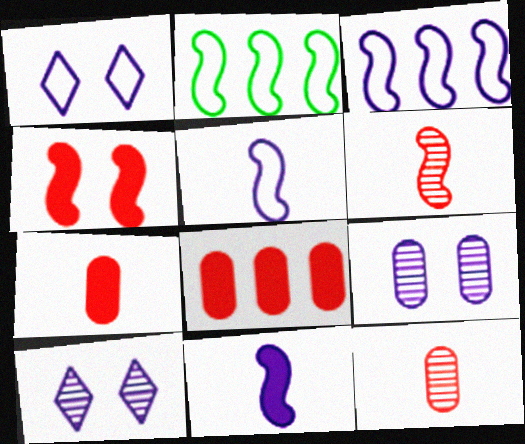[[2, 7, 10]]